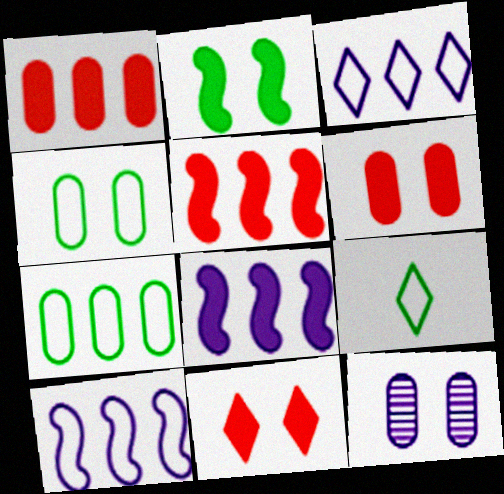[[4, 6, 12], 
[5, 9, 12]]